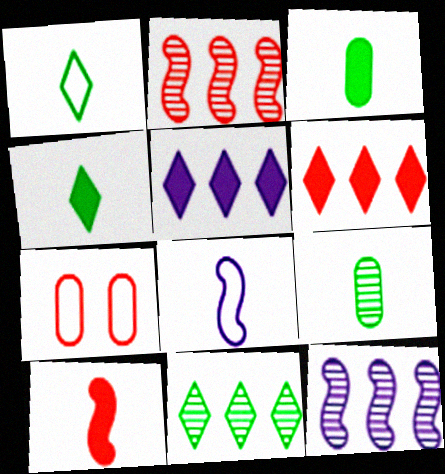[[4, 7, 12]]